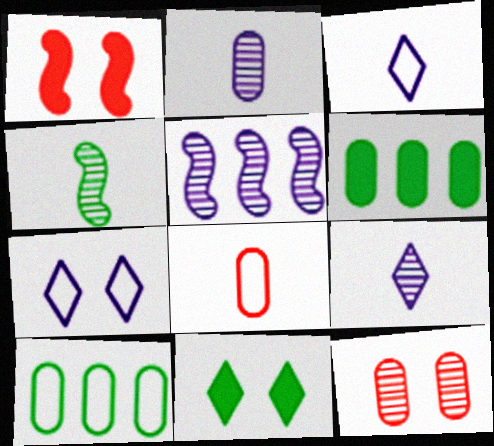[[1, 9, 10], 
[4, 10, 11], 
[5, 8, 11]]